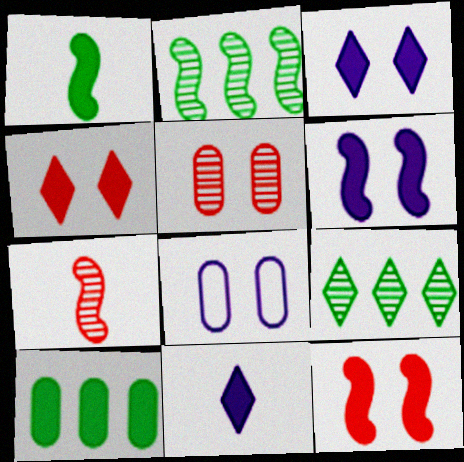[[10, 11, 12]]